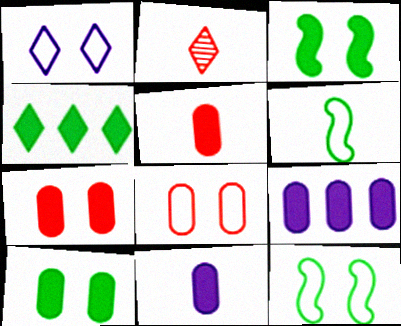[[1, 2, 4], 
[1, 8, 12], 
[2, 6, 11], 
[2, 9, 12], 
[5, 9, 10]]